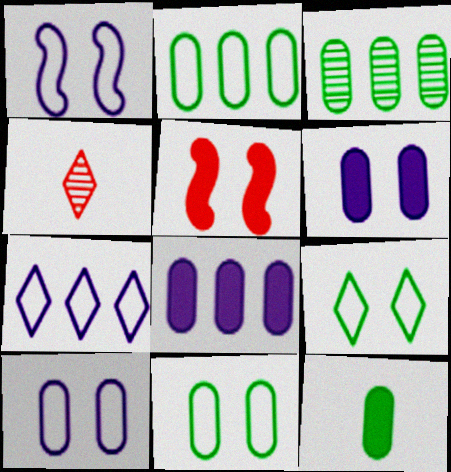[[3, 11, 12]]